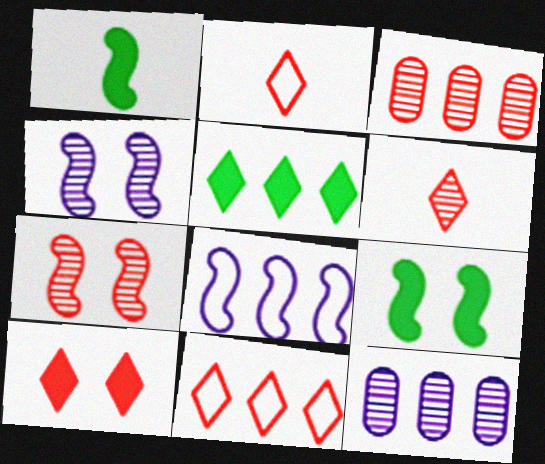[[1, 7, 8], 
[2, 9, 12], 
[3, 5, 8], 
[3, 6, 7], 
[6, 10, 11]]